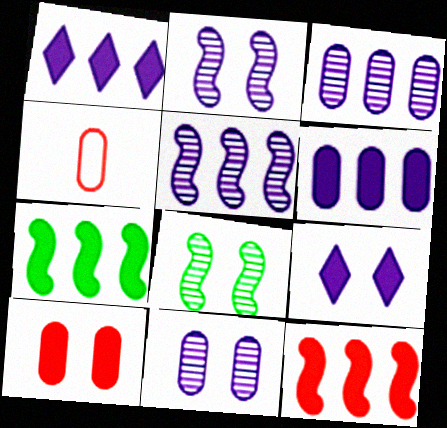[[1, 4, 8]]